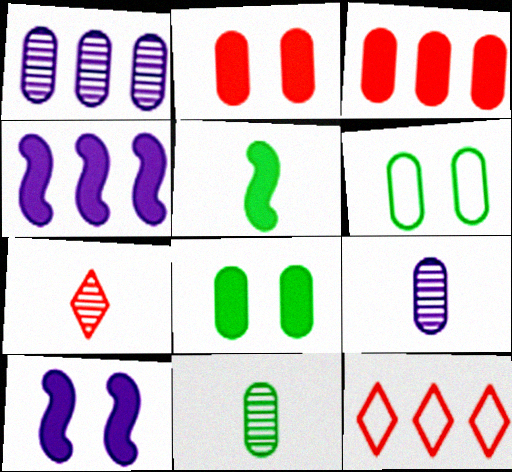[[3, 6, 9], 
[4, 6, 7], 
[10, 11, 12]]